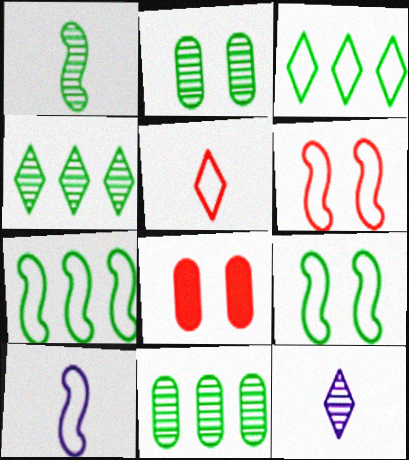[[1, 2, 4], 
[4, 8, 10], 
[6, 7, 10], 
[7, 8, 12]]